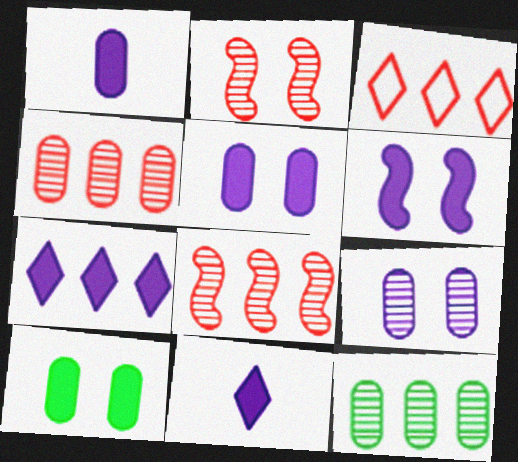[[1, 6, 7]]